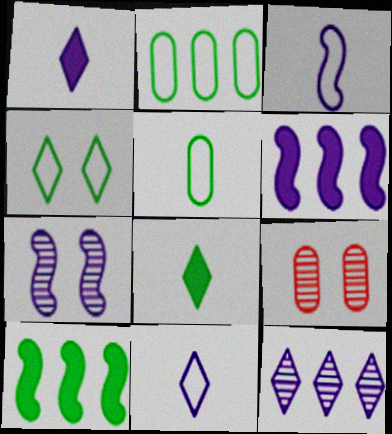[[3, 6, 7], 
[9, 10, 11]]